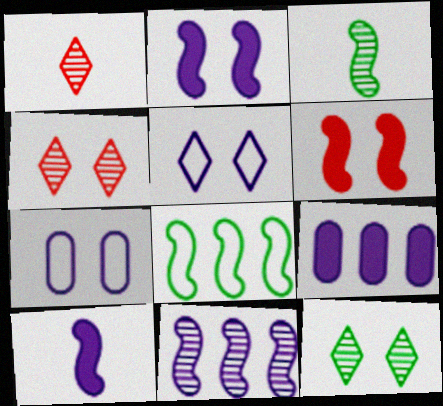[[6, 7, 12]]